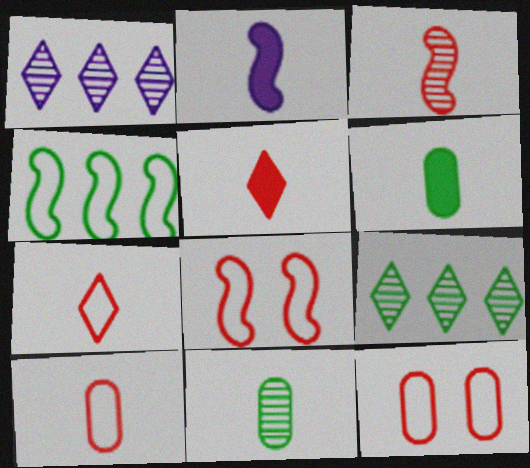[[1, 6, 8], 
[2, 5, 6], 
[2, 7, 11], 
[2, 9, 12], 
[3, 5, 10]]